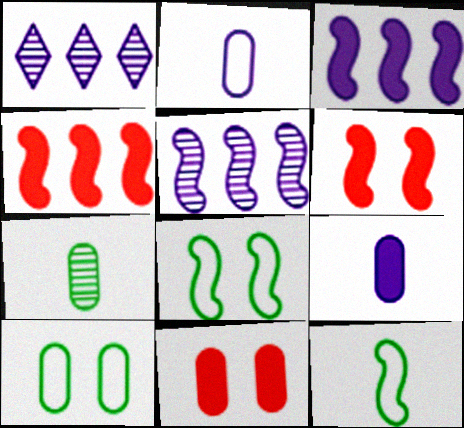[[1, 11, 12], 
[5, 6, 12]]